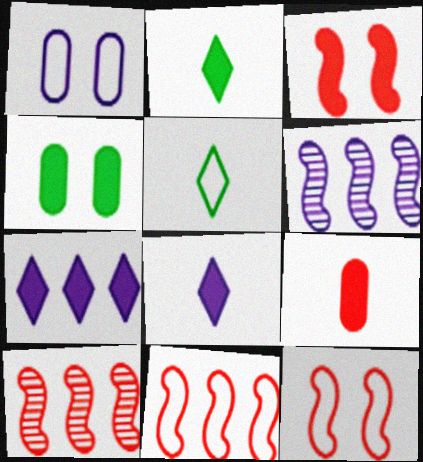[[1, 2, 10], 
[1, 5, 11], 
[1, 6, 8]]